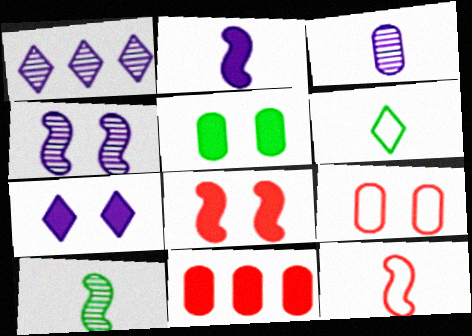[[1, 3, 4], 
[1, 5, 12], 
[2, 10, 12], 
[4, 6, 11], 
[5, 7, 8]]